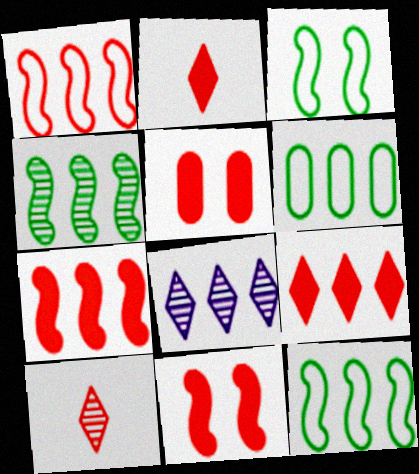[[1, 5, 10], 
[2, 5, 7], 
[6, 7, 8]]